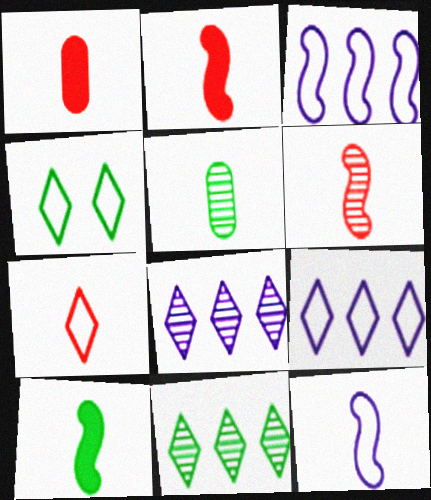[[1, 6, 7], 
[4, 7, 9], 
[6, 10, 12]]